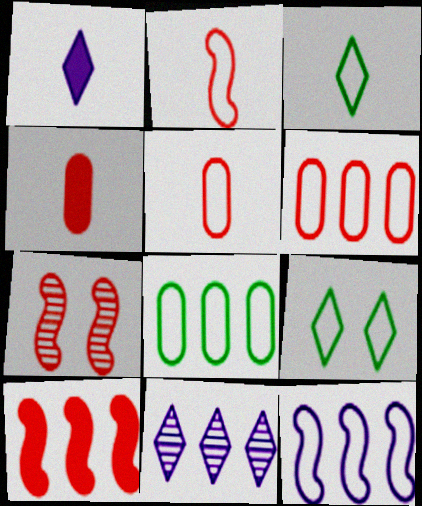[[1, 7, 8], 
[2, 7, 10], 
[5, 9, 12], 
[8, 10, 11]]